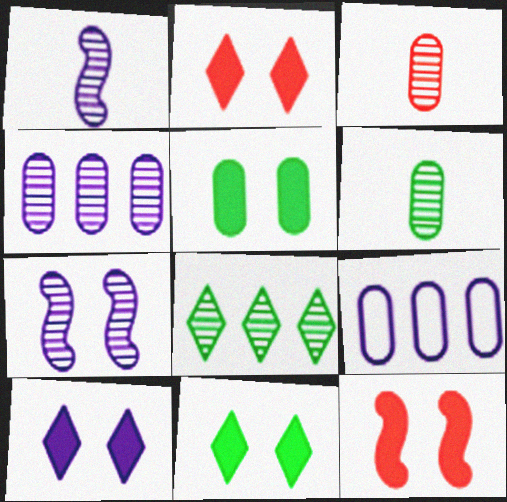[[1, 9, 10], 
[2, 10, 11], 
[3, 5, 9], 
[3, 7, 8], 
[5, 10, 12]]